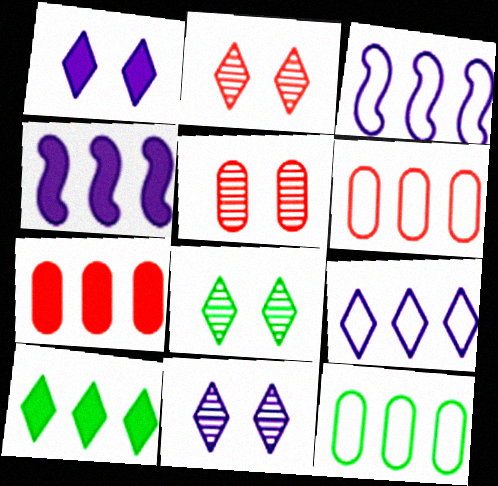[[2, 8, 11], 
[4, 7, 10]]